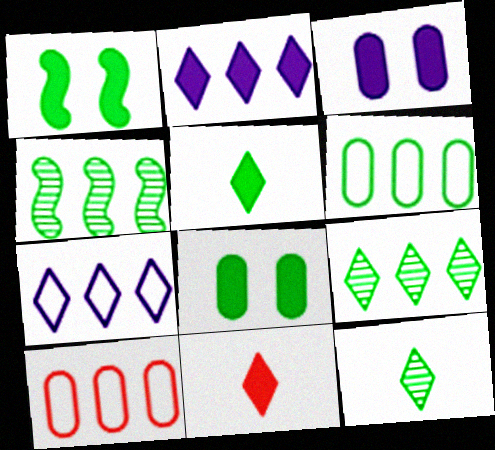[[1, 6, 12], 
[2, 4, 10]]